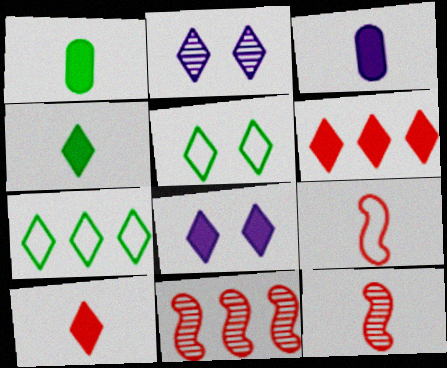[[2, 7, 10], 
[3, 5, 11], 
[4, 6, 8]]